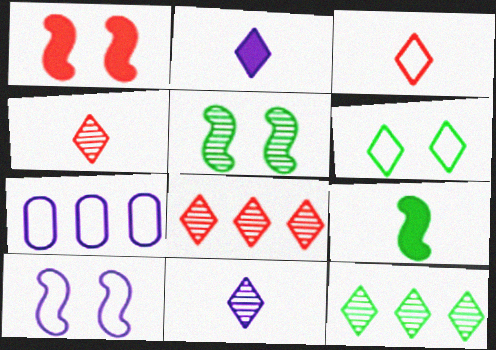[[1, 5, 10], 
[2, 6, 8]]